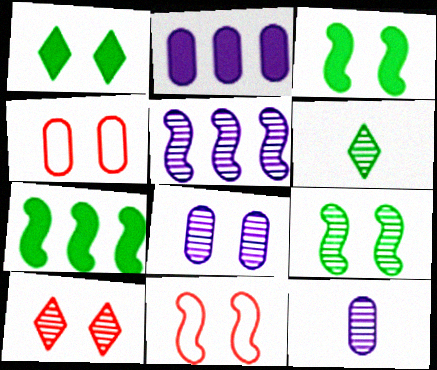[[1, 8, 11], 
[2, 6, 11], 
[8, 9, 10]]